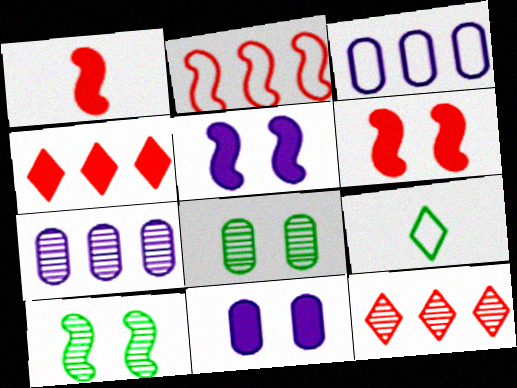[[6, 7, 9]]